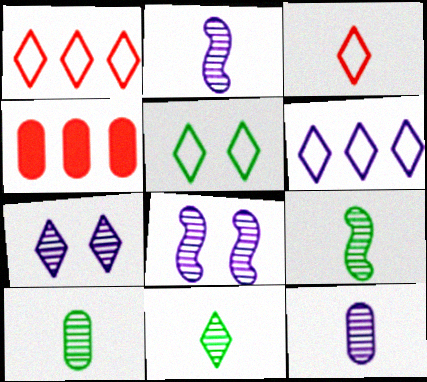[[2, 4, 5], 
[3, 5, 6], 
[9, 10, 11]]